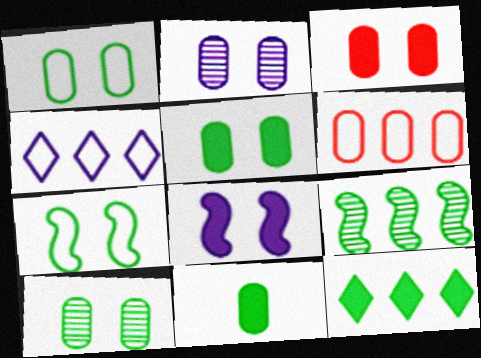[[1, 2, 3], 
[1, 5, 10], 
[2, 6, 11]]